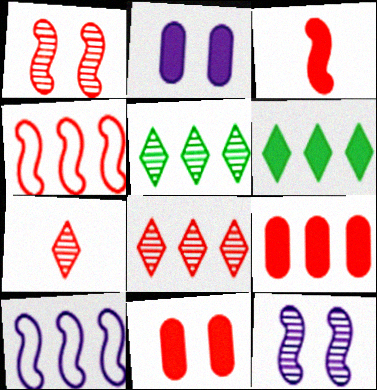[[1, 3, 4], 
[2, 3, 6], 
[4, 7, 11], 
[4, 8, 9], 
[5, 9, 10]]